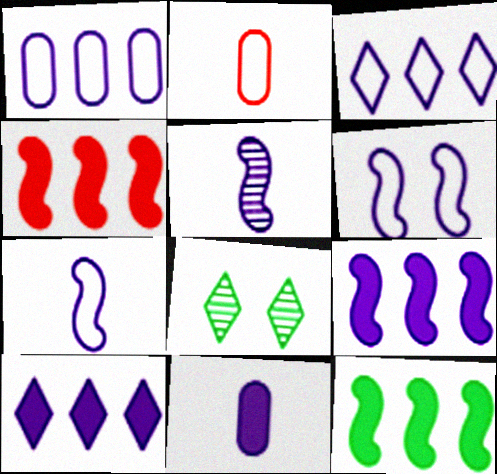[[2, 8, 9], 
[4, 9, 12], 
[5, 6, 9]]